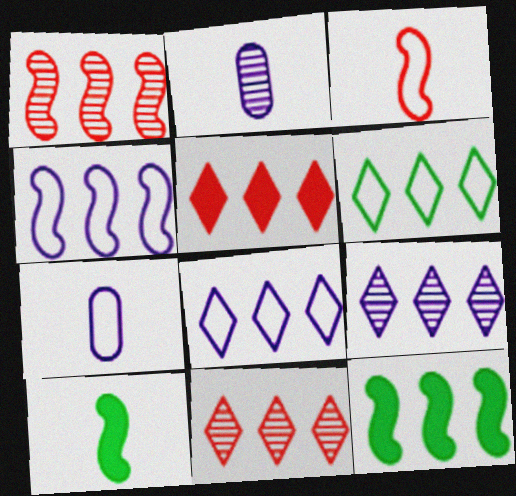[[1, 4, 12], 
[5, 6, 9]]